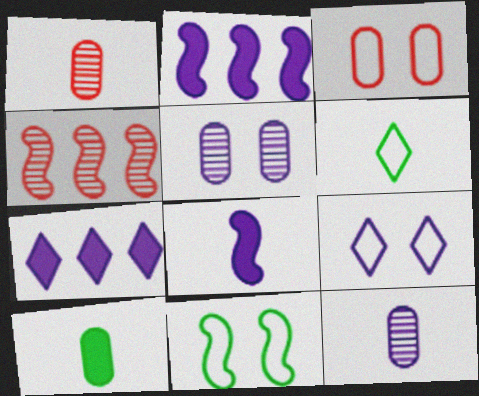[[1, 6, 8], 
[1, 7, 11], 
[2, 9, 12], 
[3, 9, 11], 
[4, 8, 11], 
[4, 9, 10]]